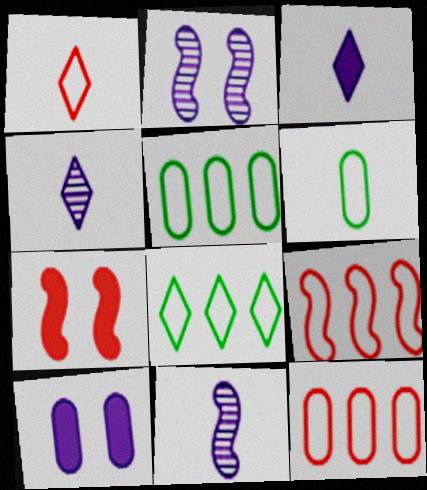[[4, 5, 7]]